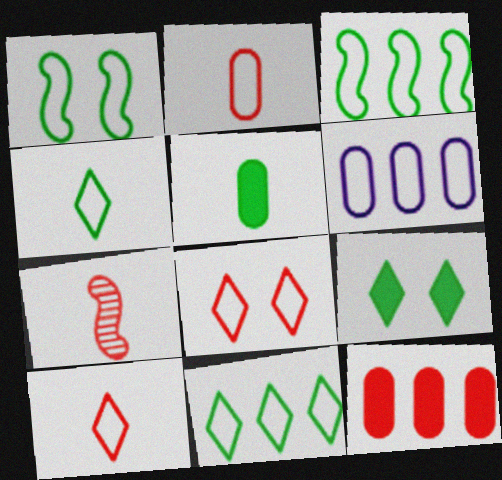[[1, 6, 10], 
[6, 7, 9], 
[7, 8, 12]]